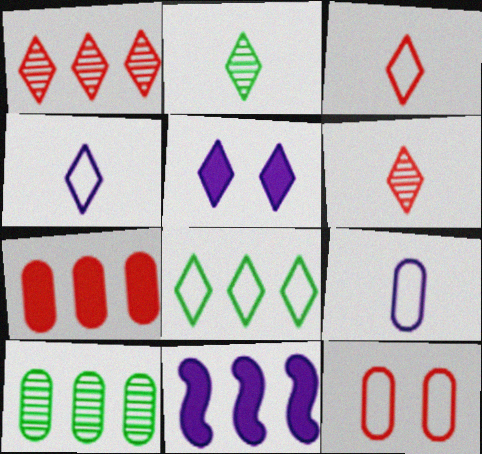[[2, 11, 12], 
[5, 6, 8]]